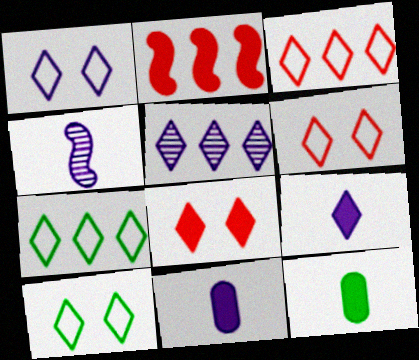[[1, 5, 9], 
[1, 6, 10]]